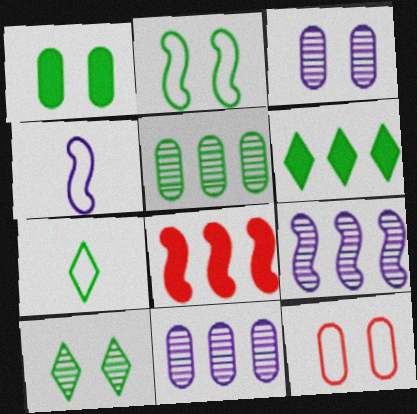[[1, 2, 10], 
[1, 3, 12], 
[3, 7, 8], 
[6, 7, 10]]